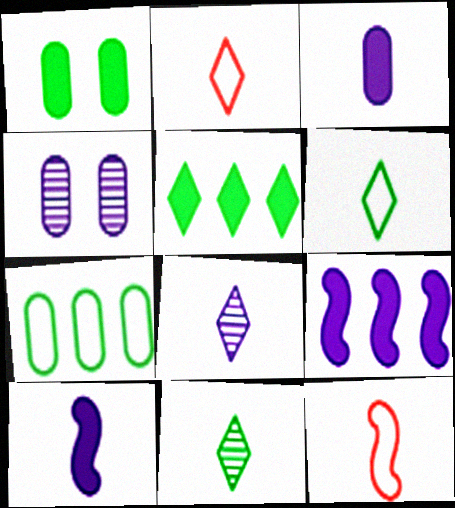[[3, 11, 12], 
[4, 5, 12]]